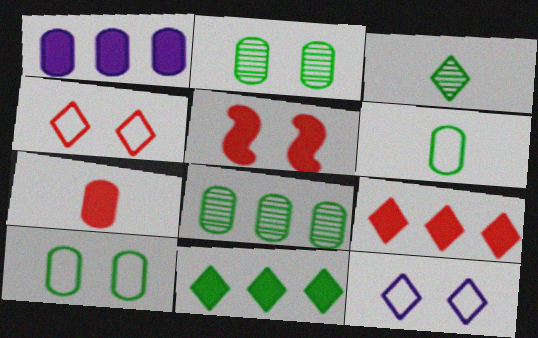[[2, 5, 12], 
[3, 9, 12], 
[5, 7, 9]]